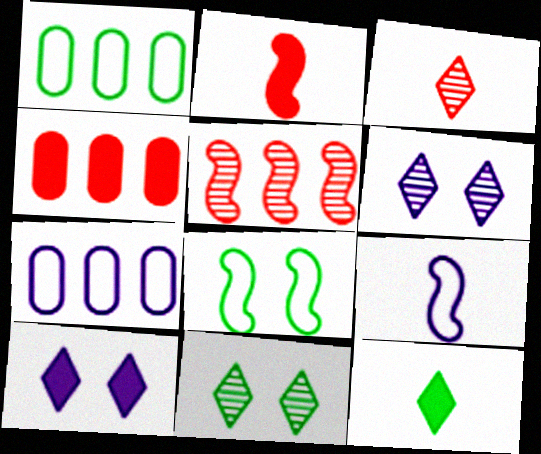[[1, 2, 6], 
[2, 7, 11], 
[4, 9, 11]]